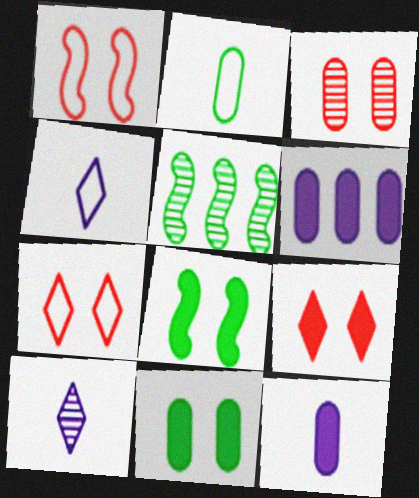[[1, 3, 9], 
[2, 3, 6], 
[3, 5, 10], 
[5, 7, 12]]